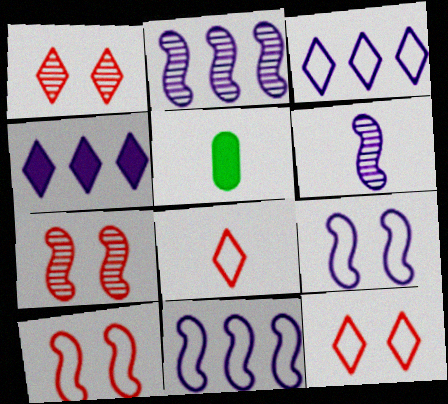[[1, 5, 11], 
[2, 5, 12], 
[3, 5, 7], 
[5, 6, 8]]